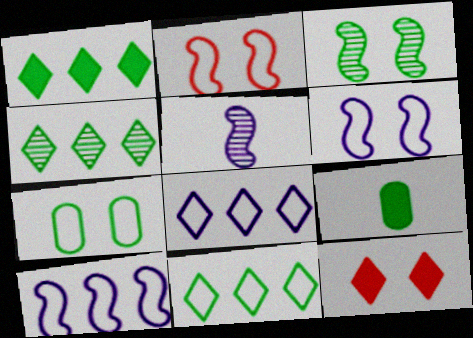[[1, 4, 11], 
[3, 9, 11]]